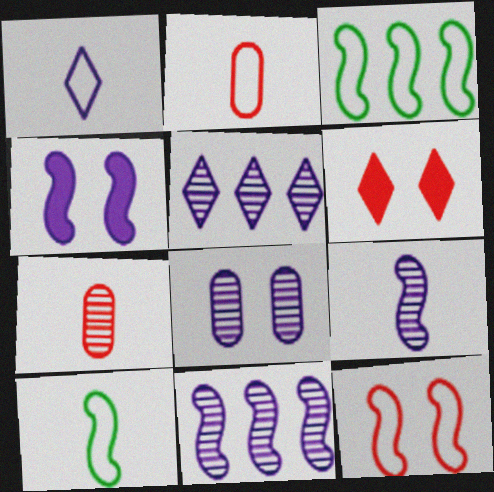[[1, 2, 10], 
[5, 8, 9]]